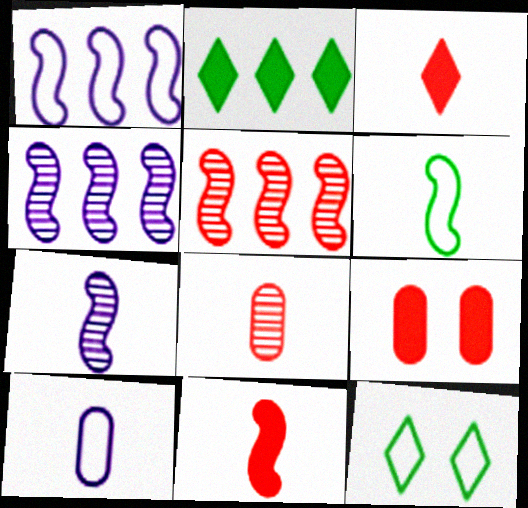[[6, 7, 11]]